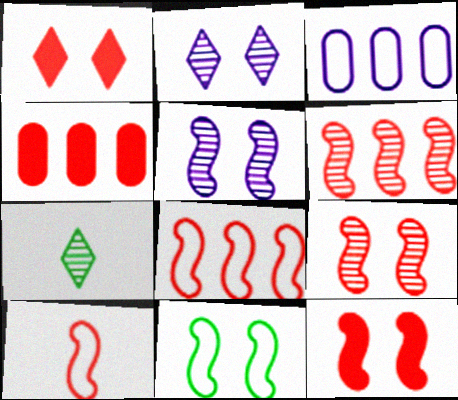[[3, 7, 12], 
[5, 11, 12], 
[6, 10, 12]]